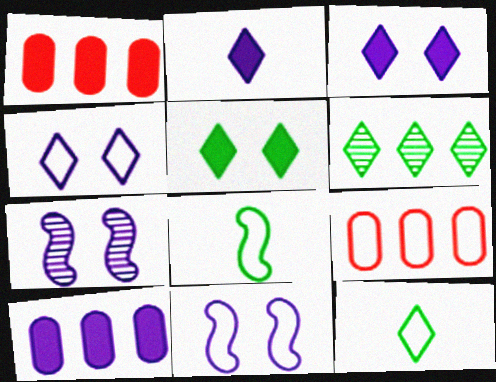[[1, 7, 12], 
[4, 8, 9], 
[5, 6, 12], 
[9, 11, 12]]